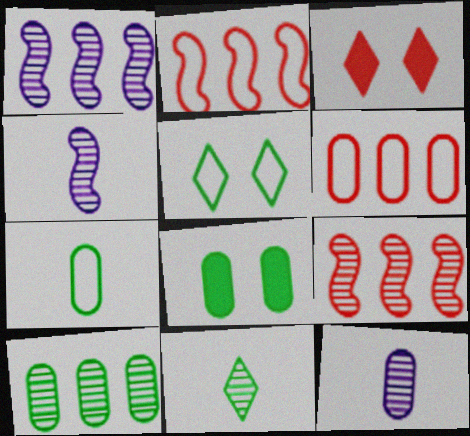[[1, 3, 7], 
[6, 8, 12], 
[7, 8, 10]]